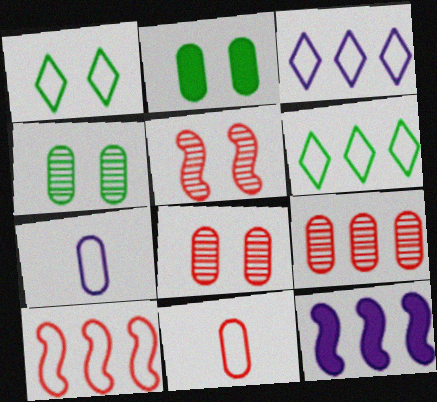[[1, 7, 10], 
[2, 7, 9], 
[6, 9, 12]]